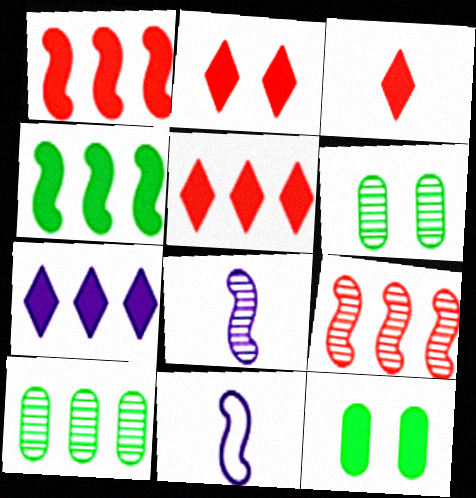[[2, 3, 5], 
[2, 10, 11], 
[5, 6, 11]]